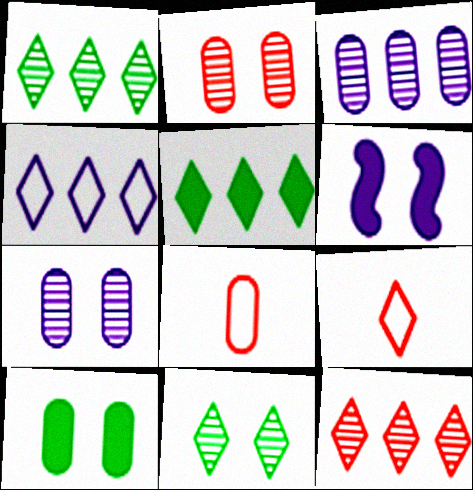[[1, 6, 8], 
[3, 8, 10], 
[4, 5, 12]]